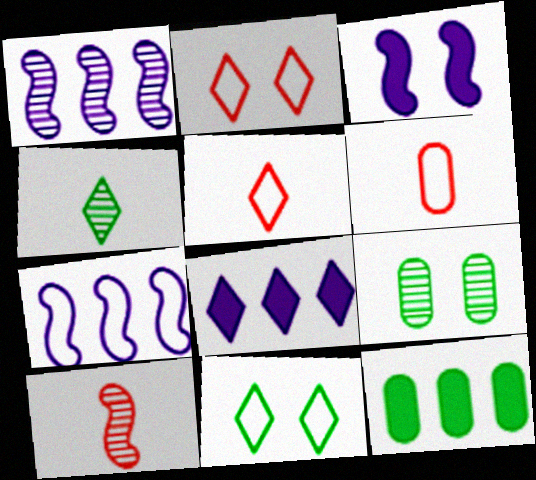[[2, 3, 9], 
[2, 4, 8], 
[6, 7, 11]]